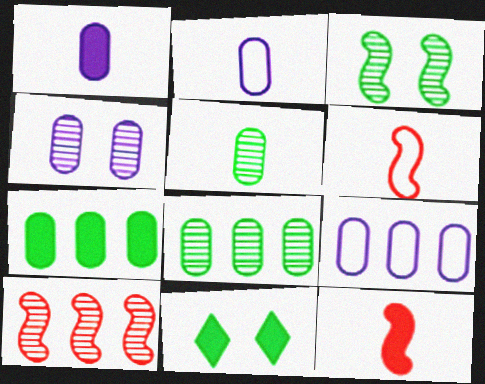[[1, 4, 9], 
[2, 10, 11]]